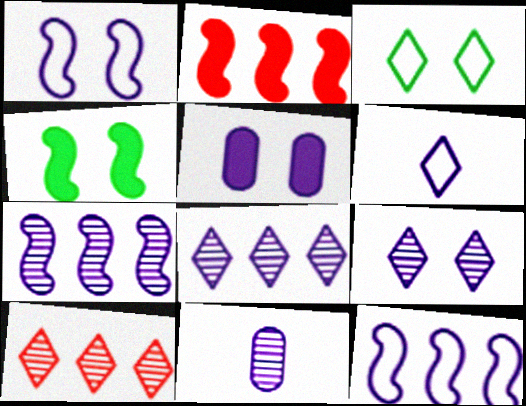[[1, 5, 9], 
[2, 3, 11], 
[5, 6, 7], 
[7, 9, 11]]